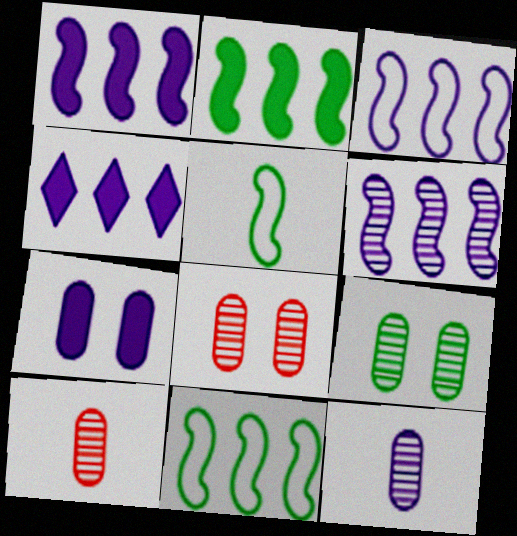[[1, 3, 6], 
[4, 5, 8]]